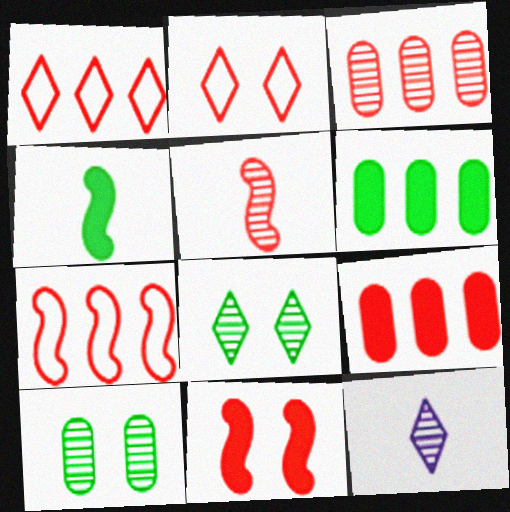[[2, 5, 9], 
[5, 7, 11]]